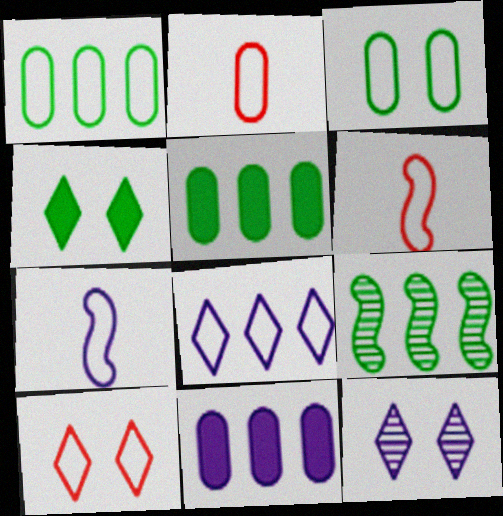[[1, 7, 10], 
[3, 6, 8], 
[4, 10, 12], 
[5, 6, 12], 
[7, 11, 12]]